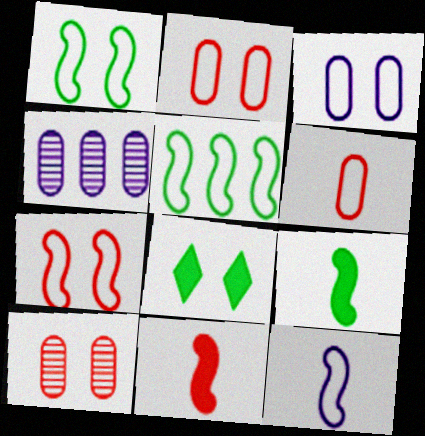[[5, 7, 12]]